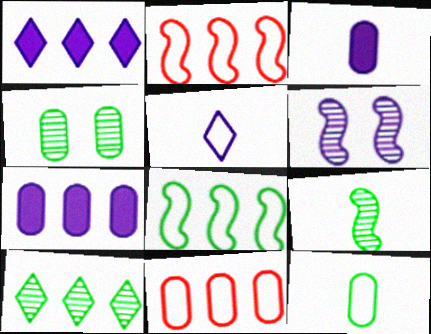[[2, 7, 10], 
[3, 4, 11], 
[4, 9, 10], 
[5, 6, 7]]